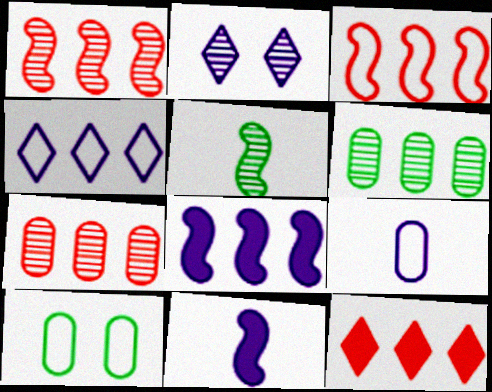[[2, 5, 7], 
[2, 8, 9], 
[3, 7, 12]]